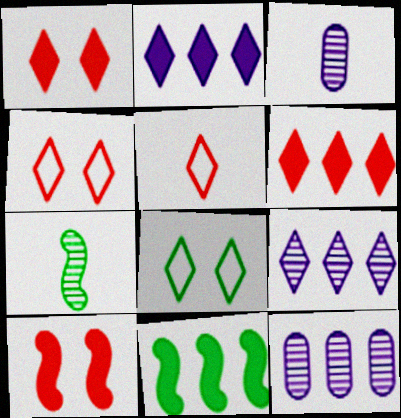[[3, 4, 11]]